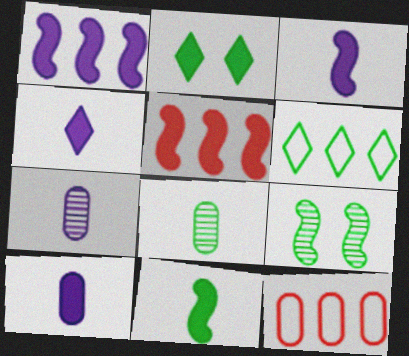[[2, 5, 10], 
[3, 4, 10], 
[4, 9, 12]]